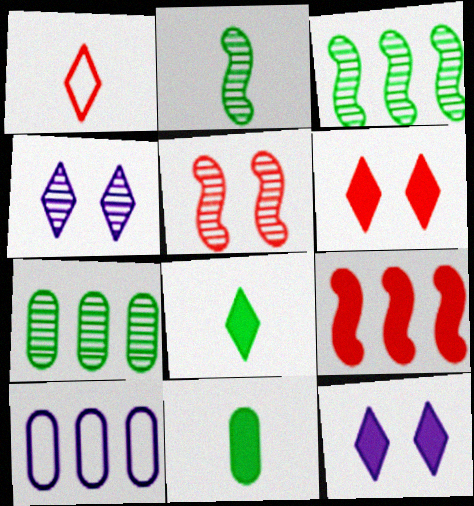[[2, 6, 10], 
[5, 8, 10], 
[9, 11, 12]]